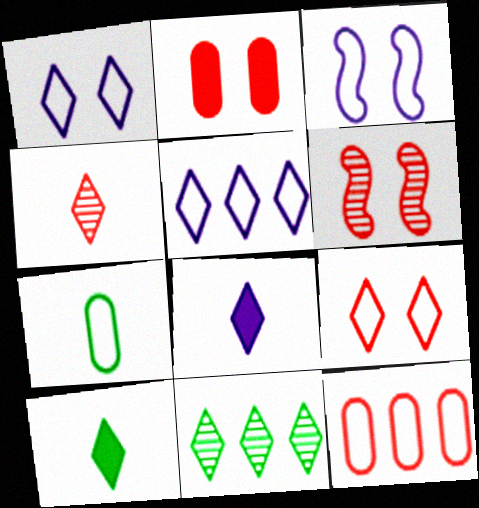[[2, 6, 9], 
[8, 9, 11]]